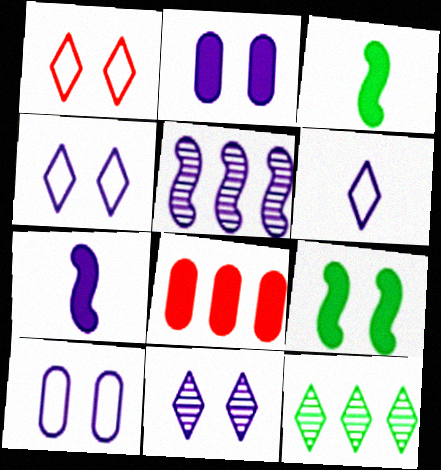[[2, 5, 6]]